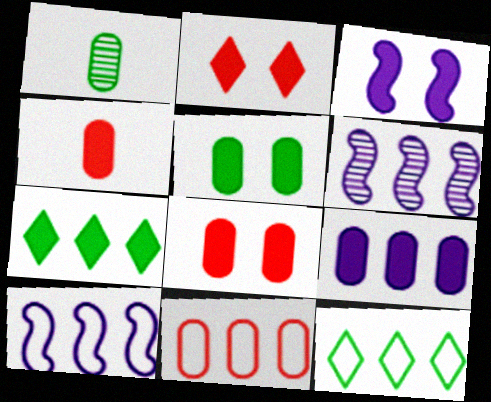[[1, 2, 10], 
[2, 3, 5], 
[3, 4, 7], 
[4, 5, 9], 
[6, 7, 11], 
[10, 11, 12]]